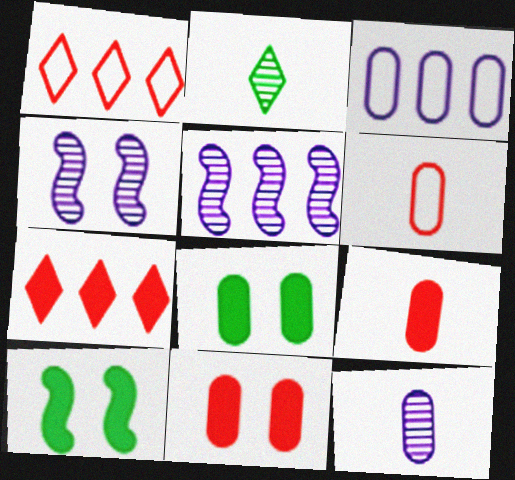[[1, 10, 12]]